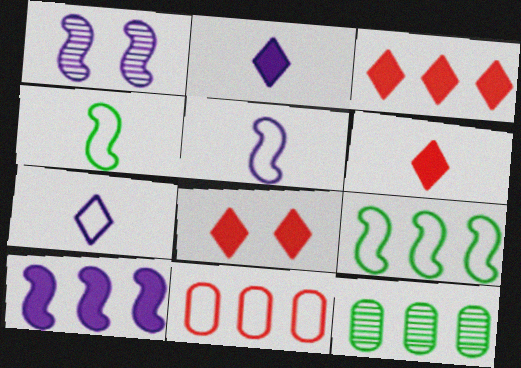[[1, 5, 10], 
[3, 6, 8], 
[5, 8, 12]]